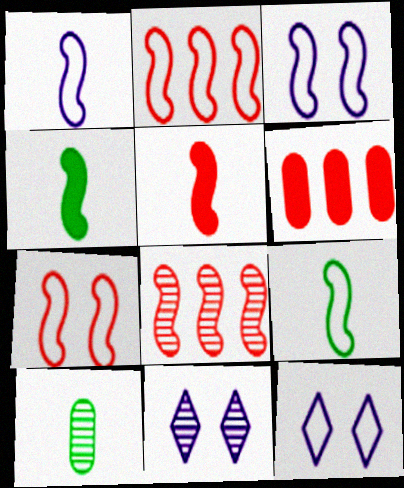[[2, 3, 9], 
[3, 4, 8], 
[5, 7, 8], 
[6, 9, 11], 
[8, 10, 11]]